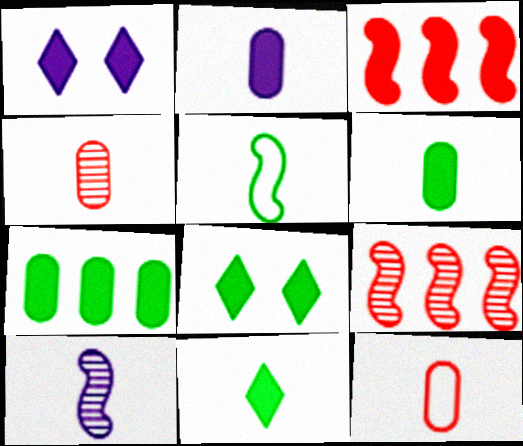[[1, 3, 6], 
[2, 3, 8], 
[10, 11, 12]]